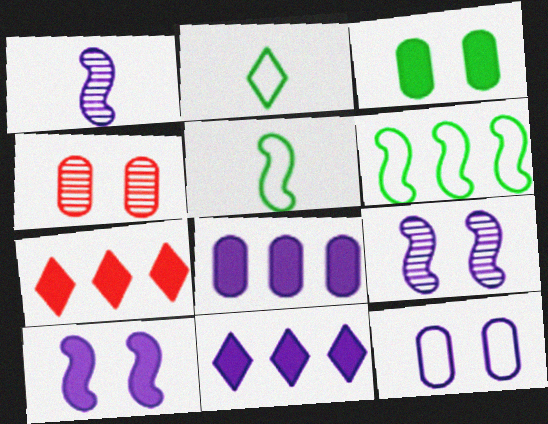[[1, 11, 12], 
[3, 4, 12], 
[4, 5, 11]]